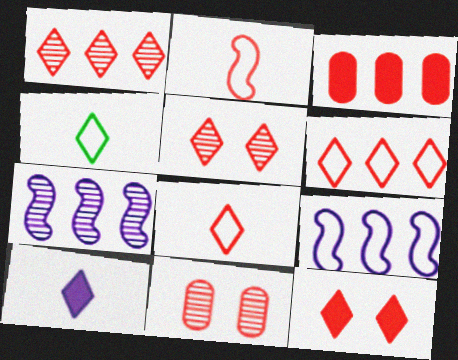[[1, 8, 12], 
[2, 3, 5]]